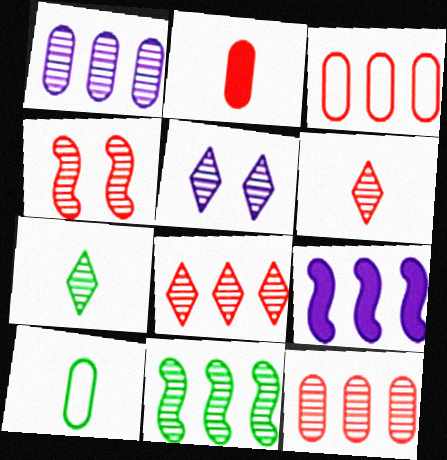[[1, 4, 7], 
[1, 8, 11], 
[4, 6, 12], 
[5, 7, 8]]